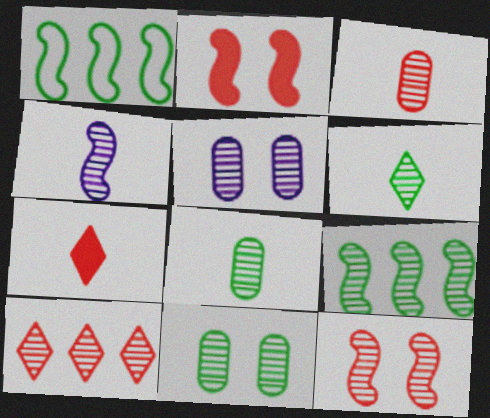[[1, 2, 4], 
[1, 5, 7], 
[3, 4, 6], 
[3, 10, 12], 
[4, 9, 12], 
[4, 10, 11], 
[6, 9, 11]]